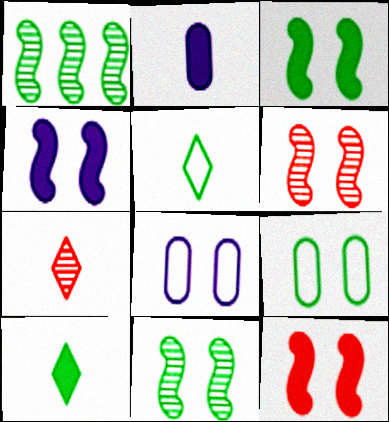[[1, 9, 10], 
[3, 4, 12]]